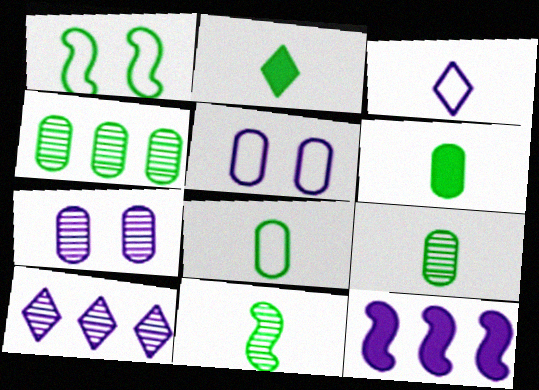[[1, 2, 4], 
[2, 8, 11], 
[3, 7, 12], 
[6, 8, 9]]